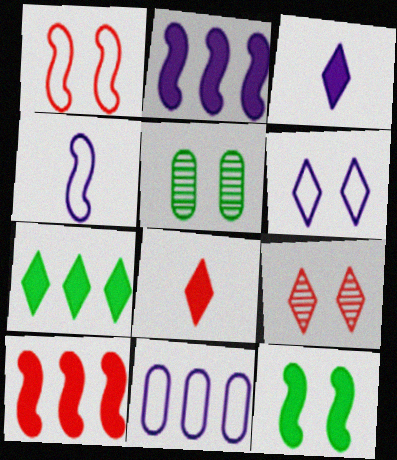[[4, 6, 11]]